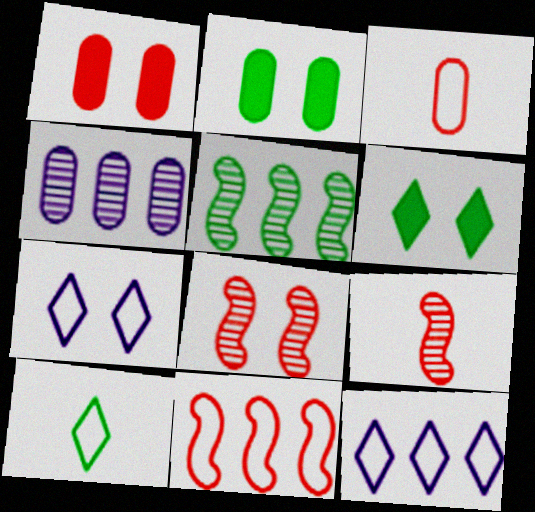[[2, 3, 4], 
[2, 5, 10], 
[2, 7, 8], 
[2, 9, 12]]